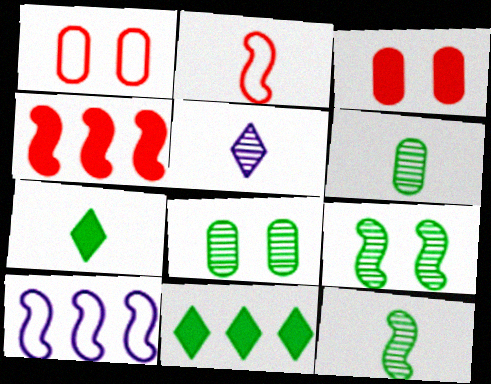[]